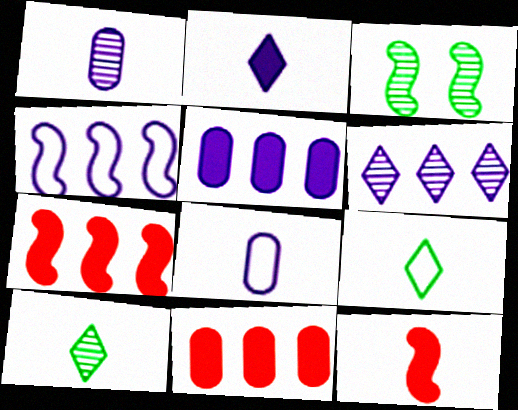[[1, 9, 12], 
[3, 4, 12], 
[4, 5, 6], 
[8, 10, 12]]